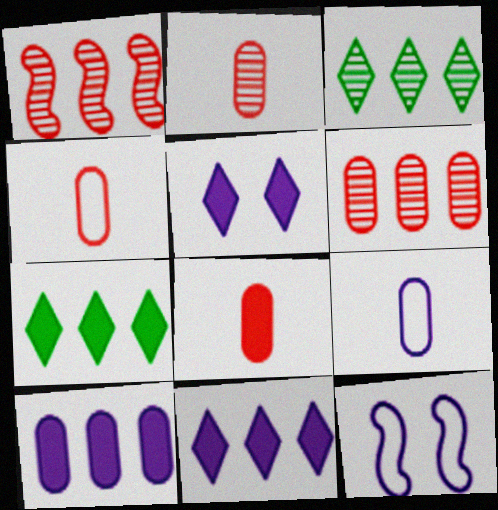[[2, 4, 8], 
[2, 7, 12], 
[3, 8, 12]]